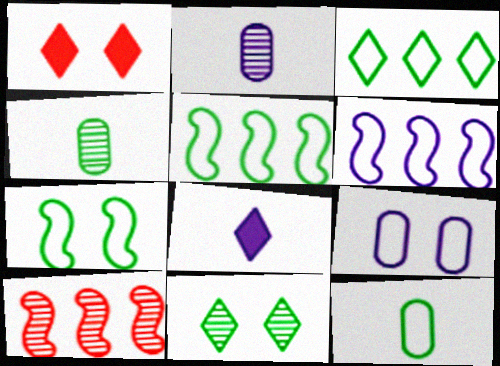[[1, 2, 5], 
[1, 4, 6], 
[2, 10, 11], 
[3, 7, 12]]